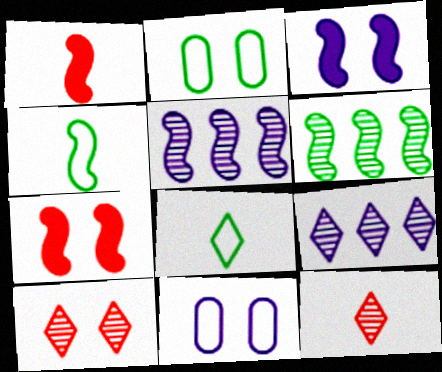[[1, 2, 9], 
[2, 3, 10], 
[4, 5, 7]]